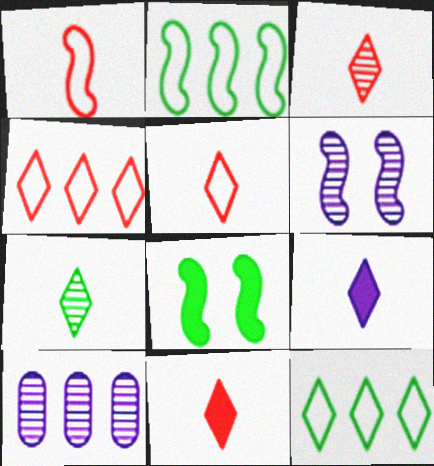[[3, 5, 11], 
[5, 7, 9], 
[5, 8, 10]]